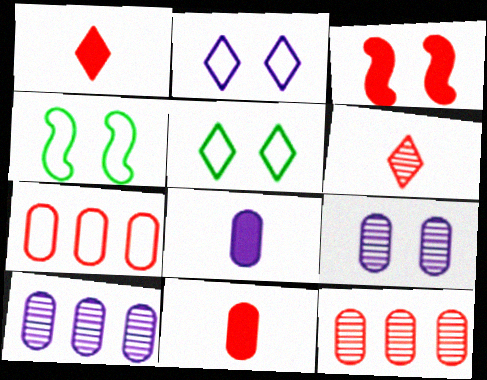[[1, 4, 10], 
[3, 5, 9], 
[3, 6, 7]]